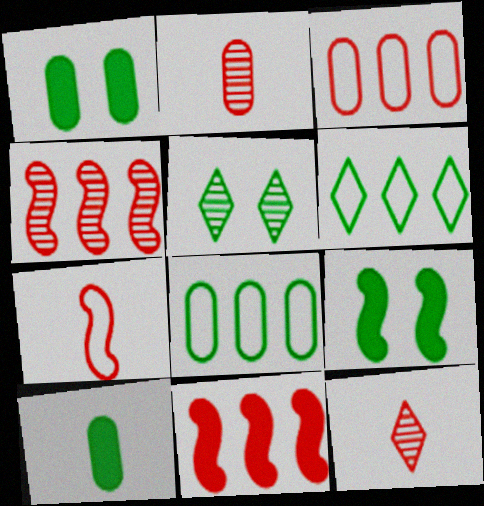[]